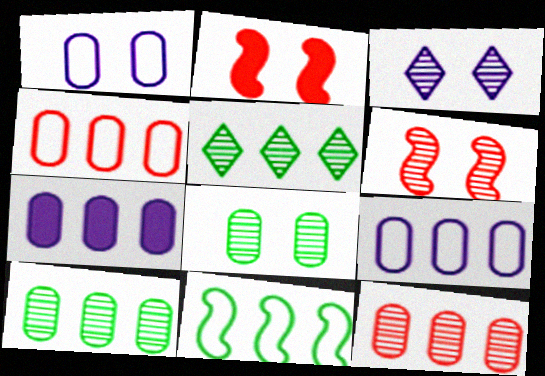[[3, 6, 8], 
[4, 7, 10]]